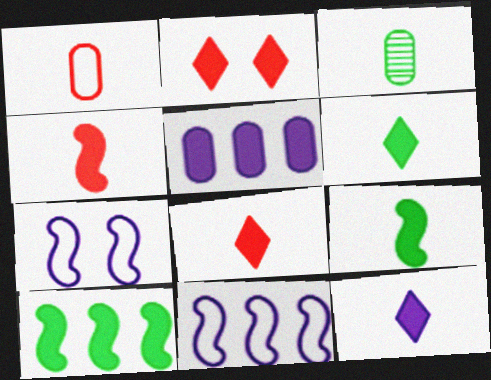[[2, 3, 11], 
[2, 5, 9], 
[6, 8, 12]]